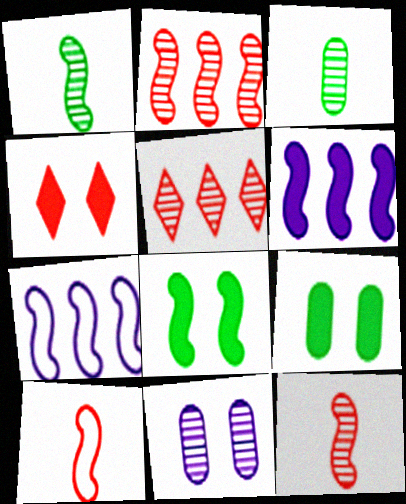[[1, 5, 11], 
[3, 4, 7], 
[7, 8, 12]]